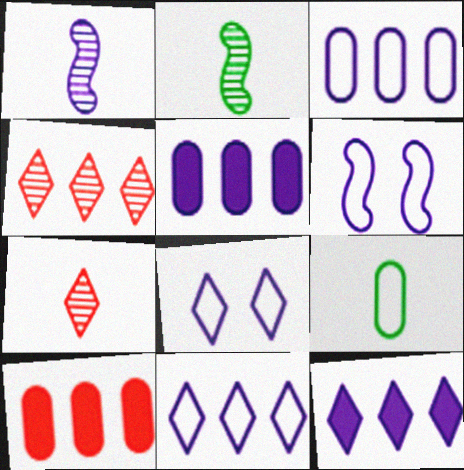[[1, 5, 8], 
[2, 8, 10]]